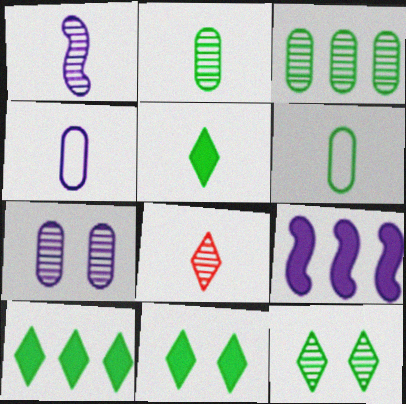[[1, 2, 8], 
[5, 10, 11]]